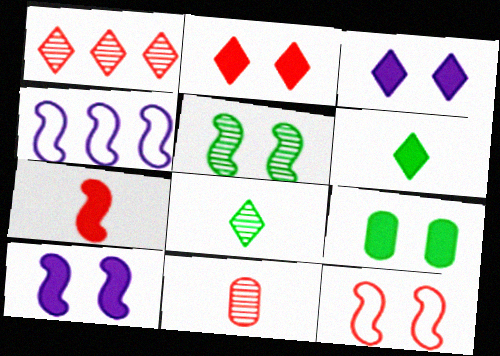[[2, 9, 10], 
[4, 5, 7], 
[5, 10, 12]]